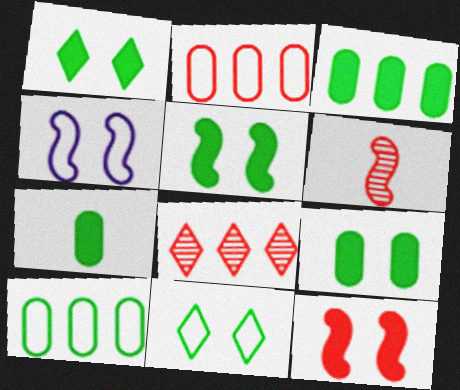[[1, 5, 9], 
[3, 7, 9], 
[4, 7, 8]]